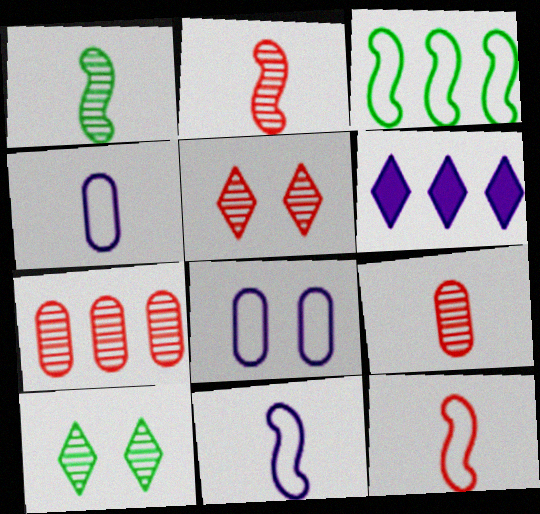[[2, 5, 7], 
[3, 6, 7]]